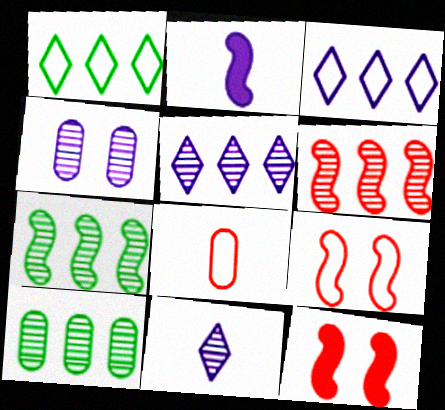[[2, 3, 4], 
[2, 7, 9], 
[5, 6, 10]]